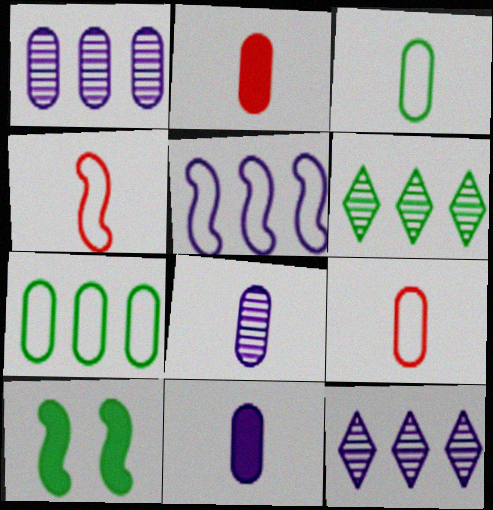[[2, 3, 8], 
[3, 6, 10], 
[9, 10, 12]]